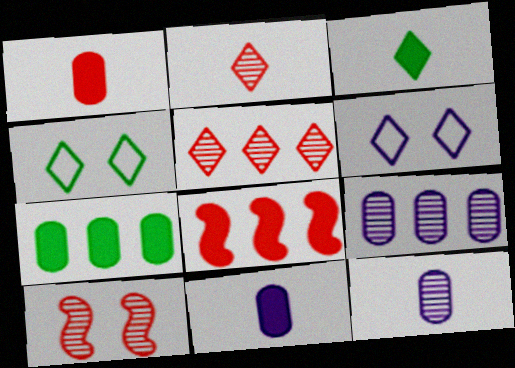[[3, 5, 6], 
[4, 8, 12]]